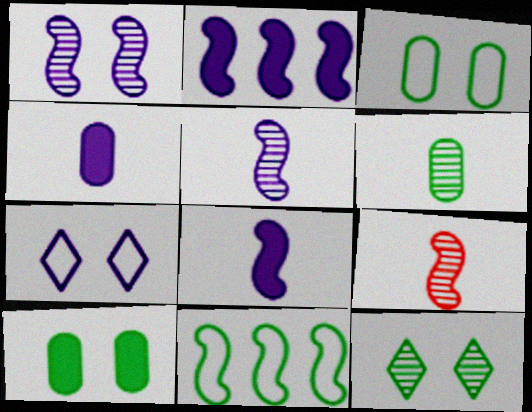[]